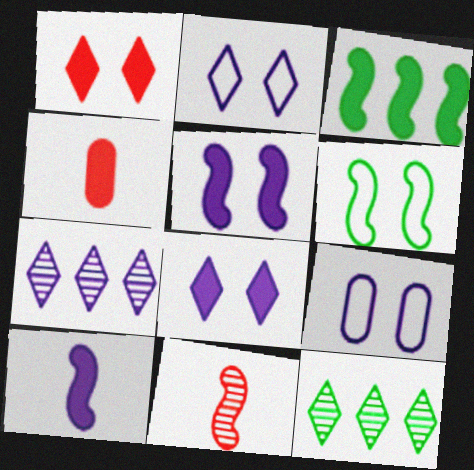[[3, 4, 8], 
[4, 6, 7], 
[7, 9, 10]]